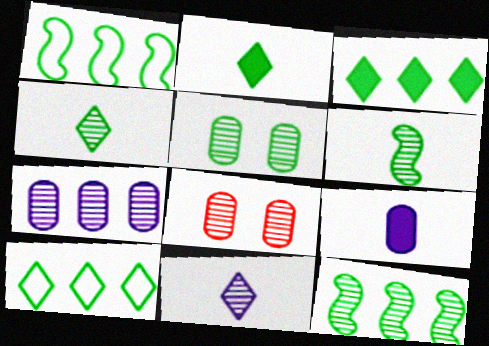[[1, 2, 5], 
[4, 5, 12], 
[8, 11, 12]]